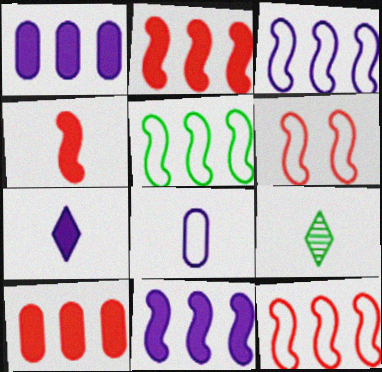[[1, 6, 9], 
[3, 5, 12], 
[4, 8, 9]]